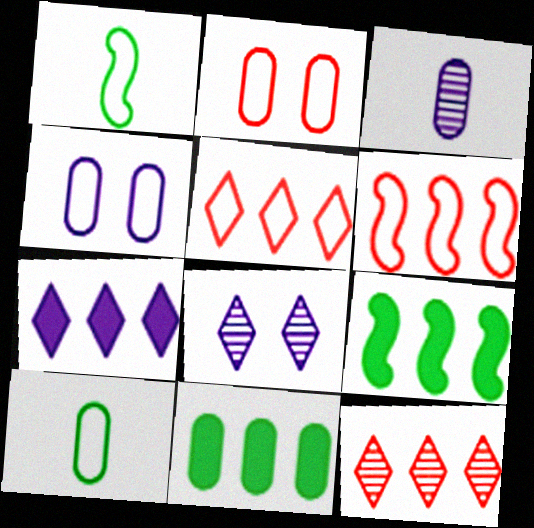[[1, 4, 5], 
[2, 3, 11]]